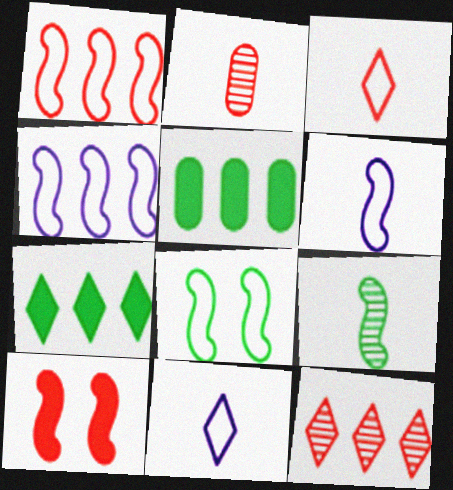[[1, 6, 8], 
[4, 5, 12], 
[4, 9, 10]]